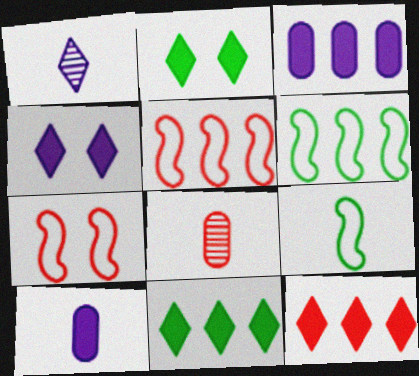[[4, 6, 8], 
[7, 8, 12]]